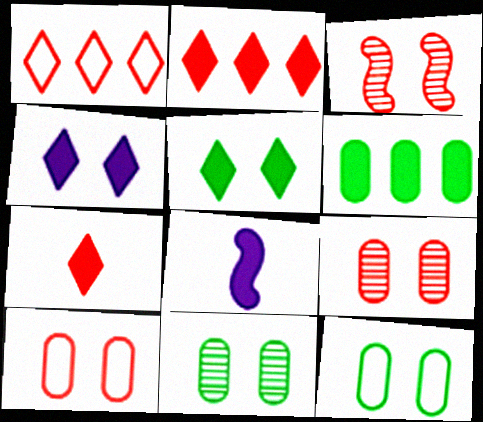[[1, 8, 11], 
[3, 4, 12]]